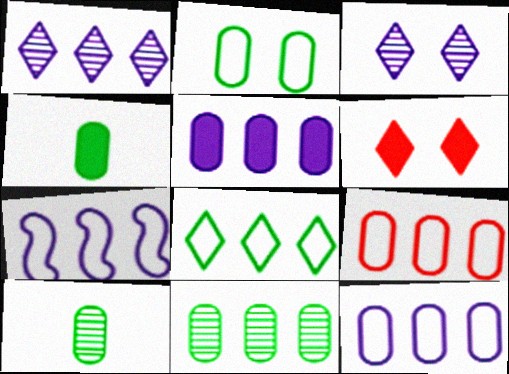[[1, 5, 7], 
[2, 4, 11], 
[5, 9, 11], 
[6, 7, 10], 
[7, 8, 9]]